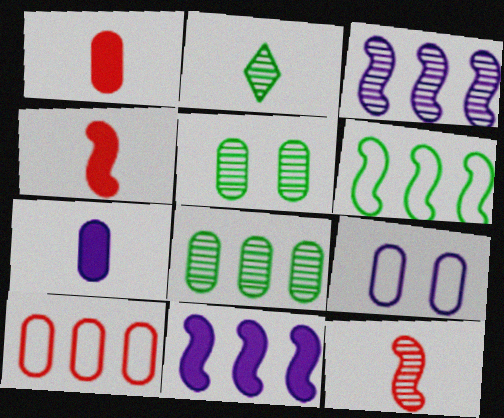[[1, 8, 9], 
[5, 7, 10]]